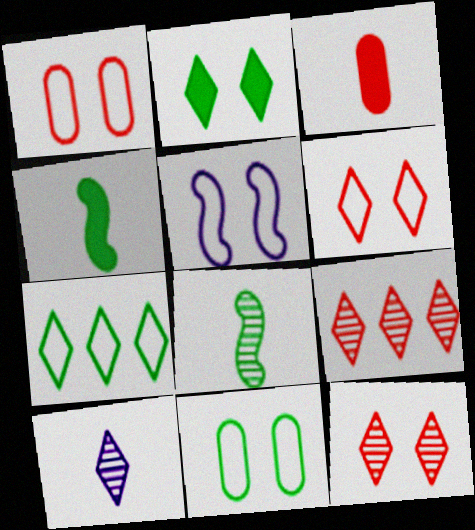[[5, 6, 11]]